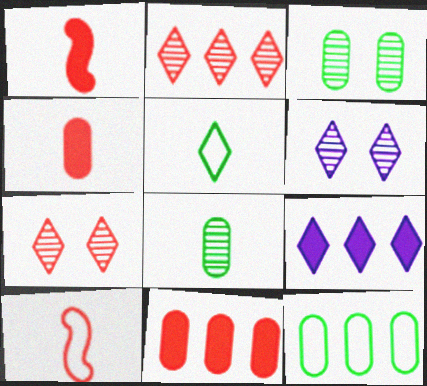[[1, 6, 12], 
[3, 9, 10], 
[5, 7, 9], 
[7, 10, 11]]